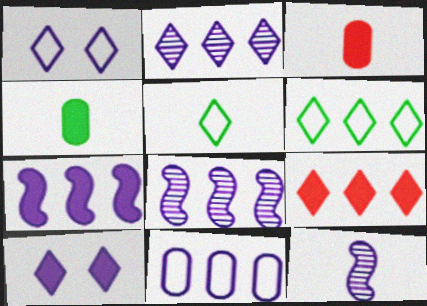[[2, 6, 9], 
[2, 7, 11], 
[3, 5, 12], 
[10, 11, 12]]